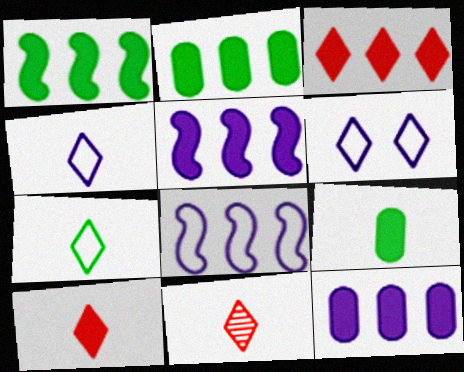[[1, 3, 12], 
[2, 3, 5]]